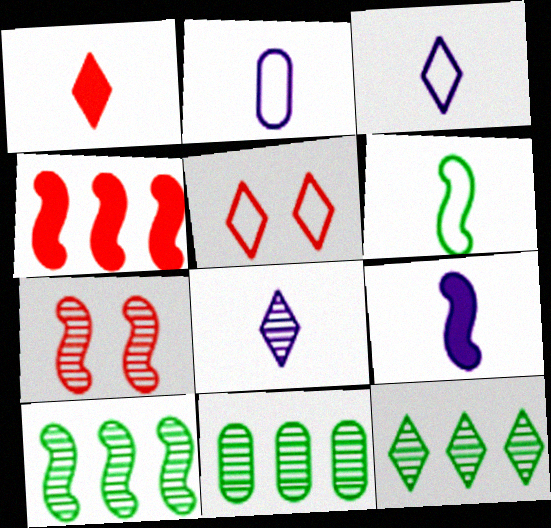[[2, 8, 9], 
[5, 9, 11], 
[7, 8, 11], 
[10, 11, 12]]